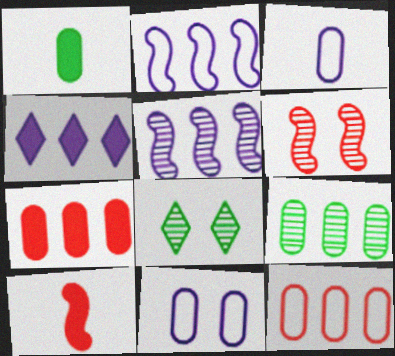[]